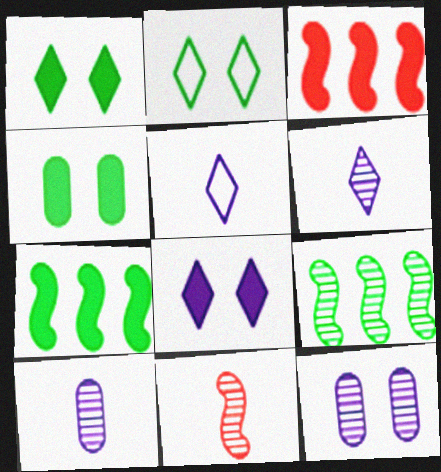[[2, 3, 10]]